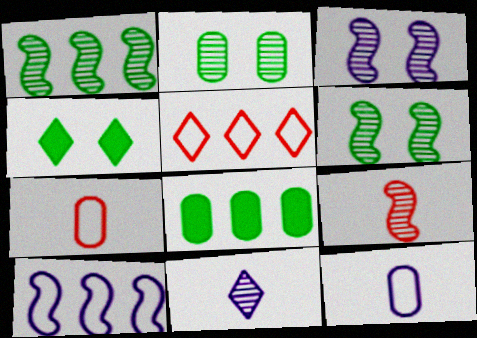[[1, 3, 9], 
[4, 5, 11]]